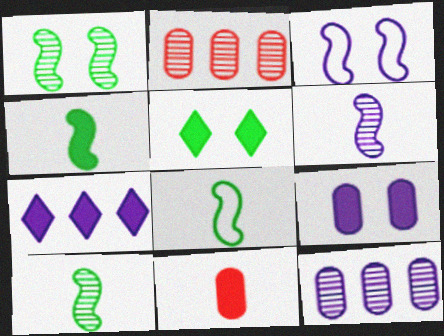[[4, 8, 10]]